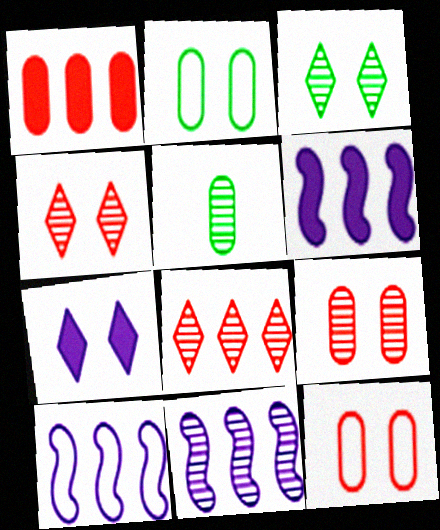[[4, 5, 11], 
[6, 10, 11]]